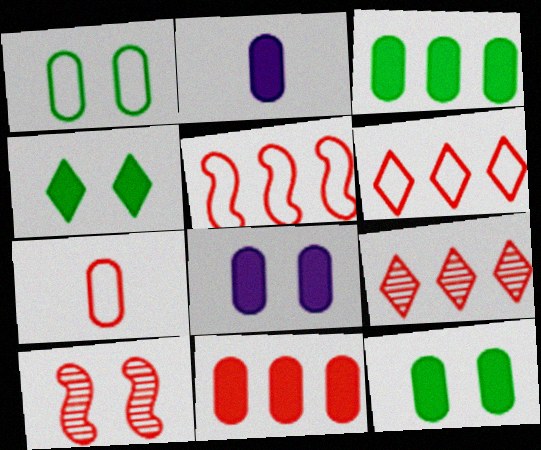[[2, 11, 12], 
[5, 9, 11]]